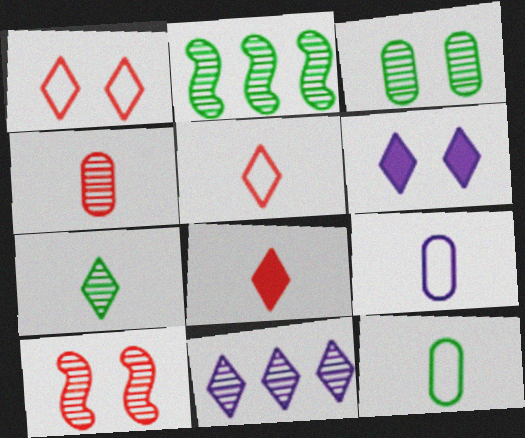[[2, 3, 7]]